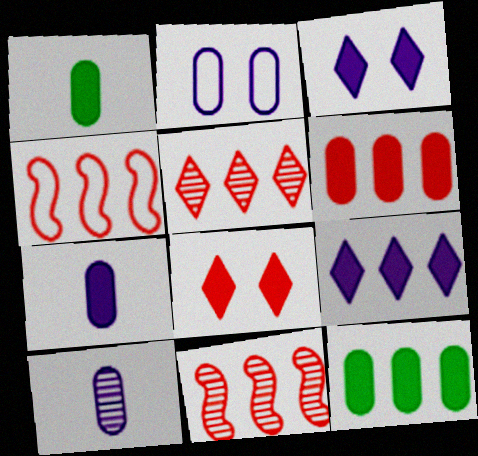[[4, 5, 6]]